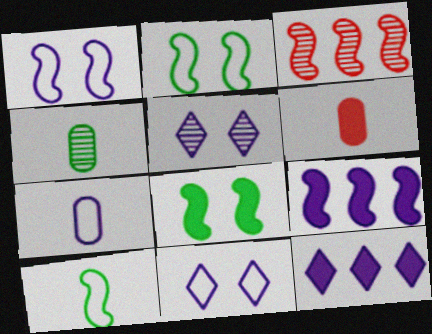[[3, 4, 5], 
[4, 6, 7], 
[5, 7, 9], 
[6, 8, 12]]